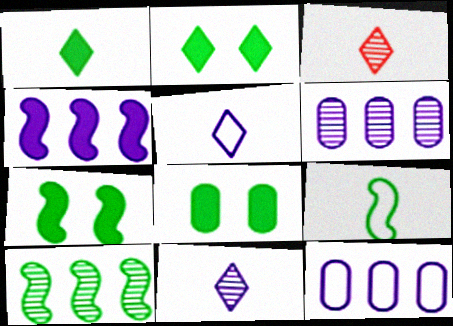[[1, 3, 5], 
[2, 7, 8], 
[3, 7, 12], 
[7, 9, 10]]